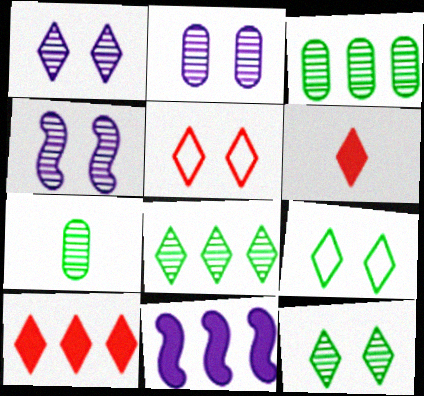[[1, 2, 4], 
[5, 7, 11]]